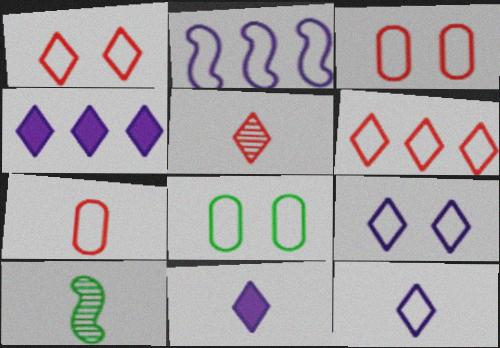[[3, 4, 10], 
[7, 10, 11]]